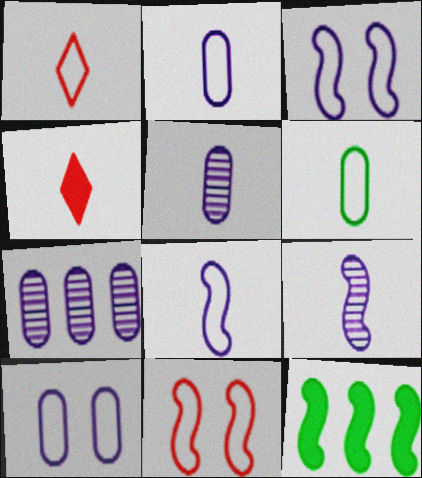[[1, 6, 8], 
[4, 6, 9], 
[9, 11, 12]]